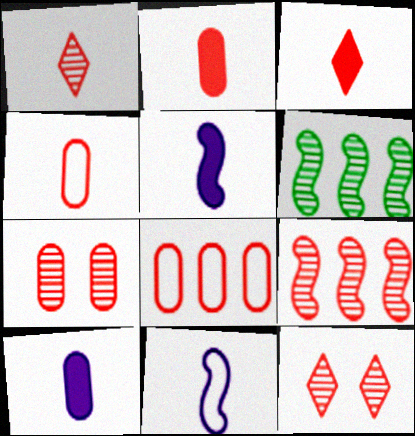[[1, 7, 9], 
[2, 7, 8]]